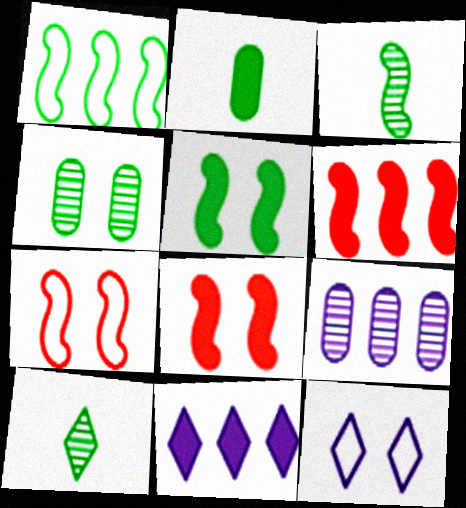[[1, 3, 5], 
[2, 8, 11], 
[4, 8, 12]]